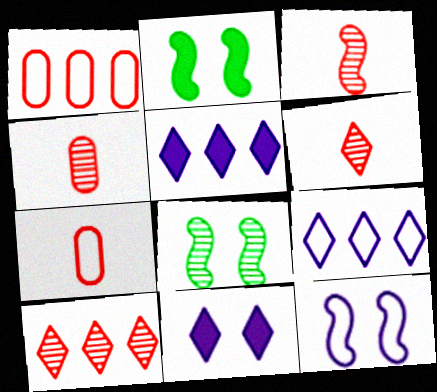[[2, 4, 9], 
[3, 4, 6], 
[5, 7, 8]]